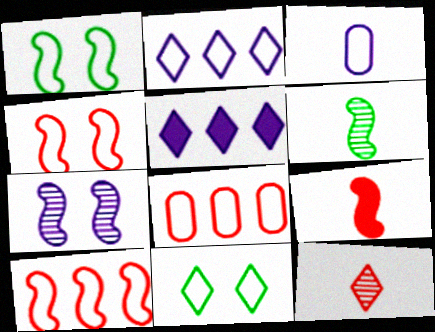[[3, 5, 7], 
[3, 10, 11], 
[5, 11, 12]]